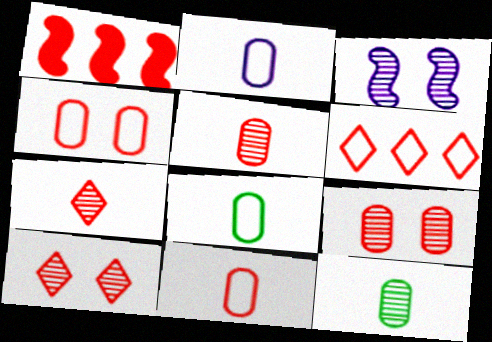[[1, 4, 7], 
[1, 10, 11], 
[2, 8, 11]]